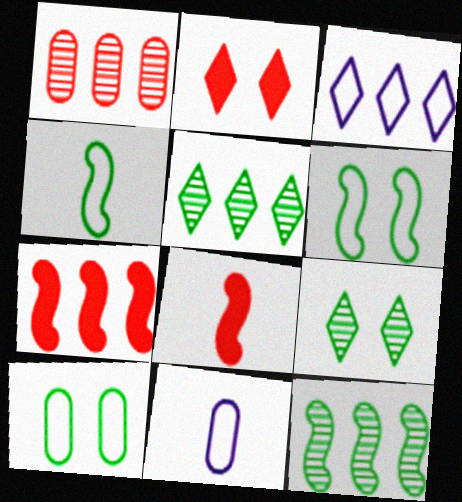[[2, 11, 12], 
[7, 9, 11]]